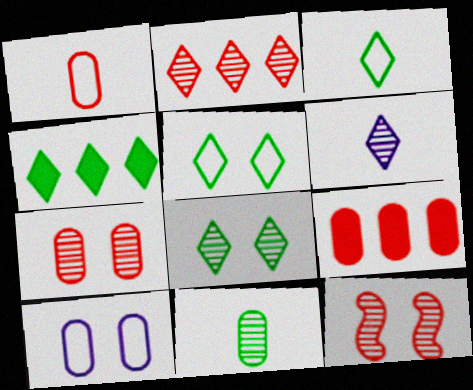[[1, 7, 9], 
[2, 6, 8], 
[3, 4, 8], 
[9, 10, 11]]